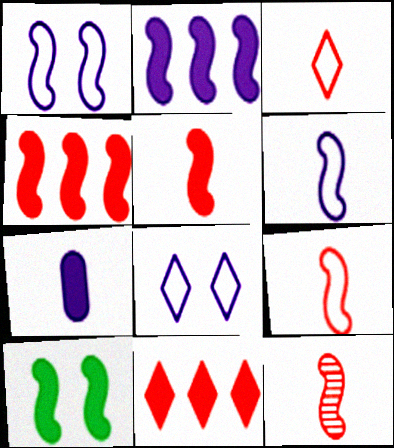[[2, 5, 10], 
[5, 9, 12], 
[7, 10, 11]]